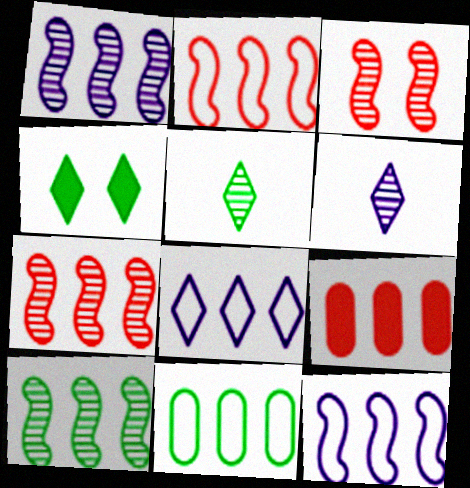[[1, 7, 10], 
[2, 8, 11], 
[8, 9, 10]]